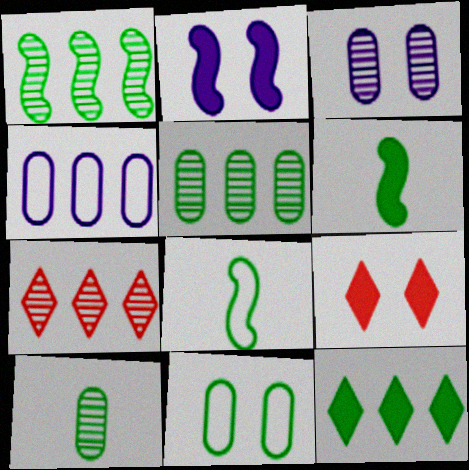[]